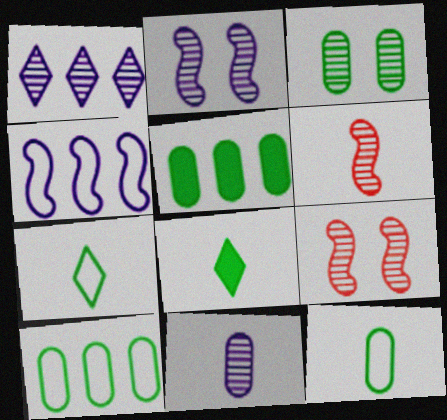[[1, 2, 11], 
[1, 3, 6], 
[3, 5, 12]]